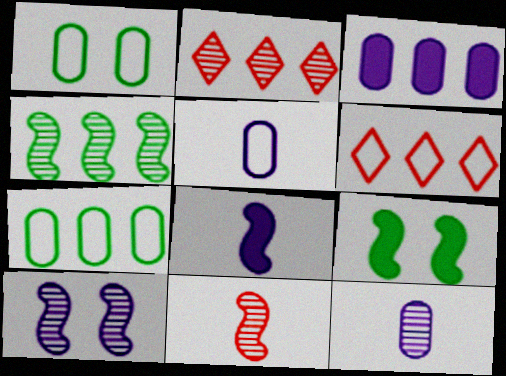[[1, 2, 8], 
[2, 5, 9], 
[3, 4, 6], 
[4, 10, 11], 
[6, 9, 12]]